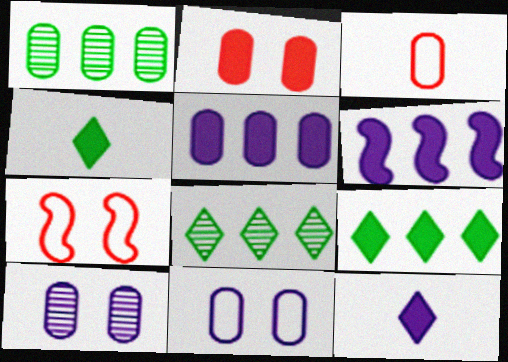[[1, 7, 12], 
[2, 4, 6]]